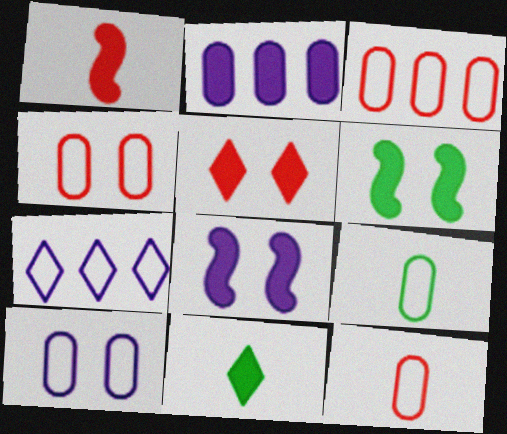[[3, 4, 12], 
[3, 9, 10]]